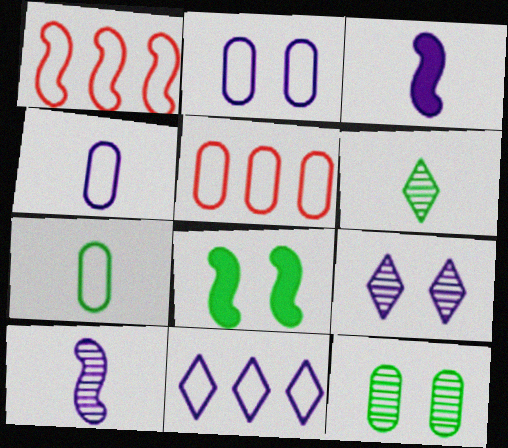[[1, 8, 10], 
[2, 5, 7]]